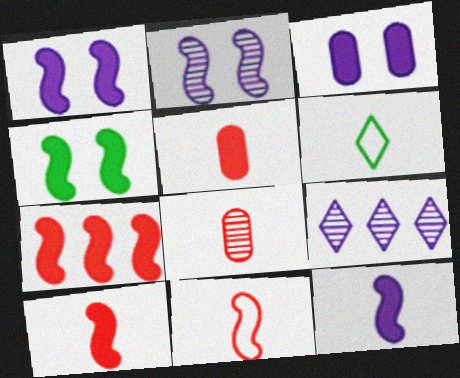[[4, 7, 12], 
[6, 8, 12]]